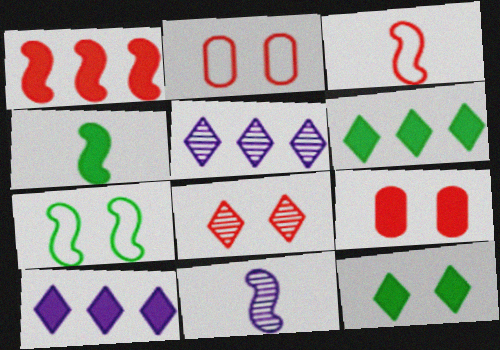[[1, 7, 11], 
[2, 4, 5], 
[2, 6, 11], 
[3, 4, 11], 
[4, 9, 10]]